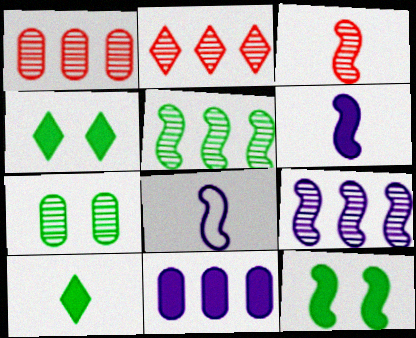[[1, 4, 8]]